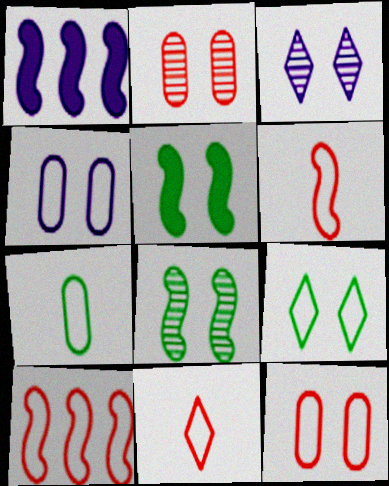[[1, 6, 8], 
[2, 3, 8], 
[3, 5, 12], 
[10, 11, 12]]